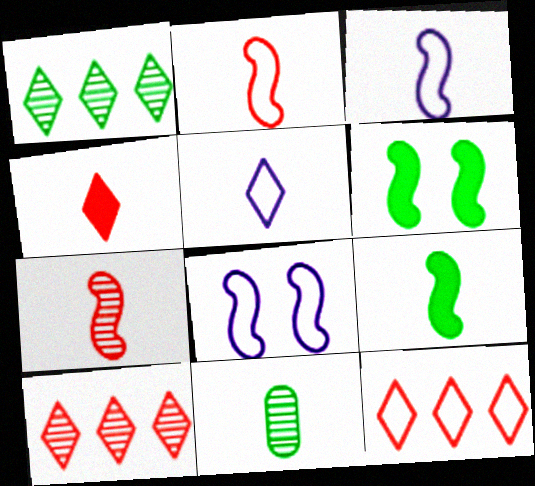[[3, 4, 11], 
[3, 7, 9]]